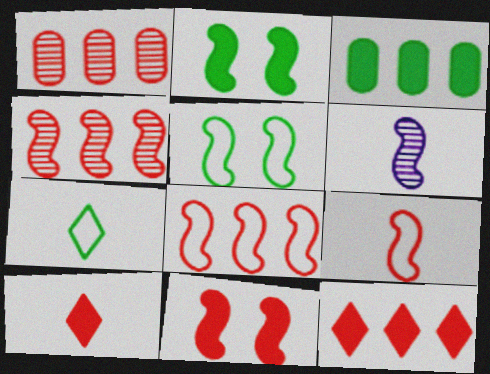[[1, 8, 12], 
[2, 6, 8], 
[4, 9, 11]]